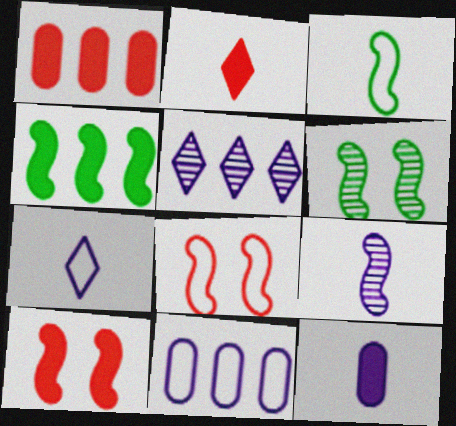[[1, 2, 10], 
[1, 6, 7], 
[2, 6, 11], 
[3, 4, 6], 
[4, 8, 9], 
[7, 9, 12]]